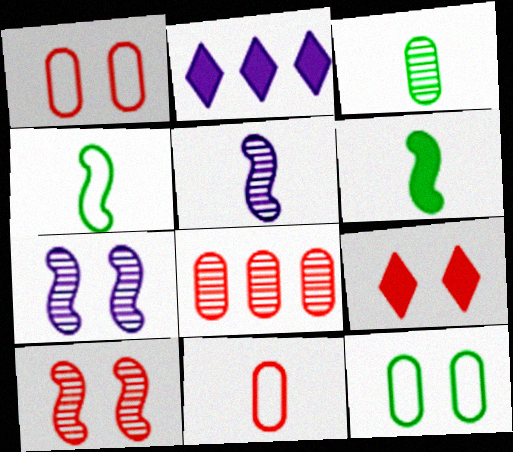[[1, 9, 10], 
[7, 9, 12]]